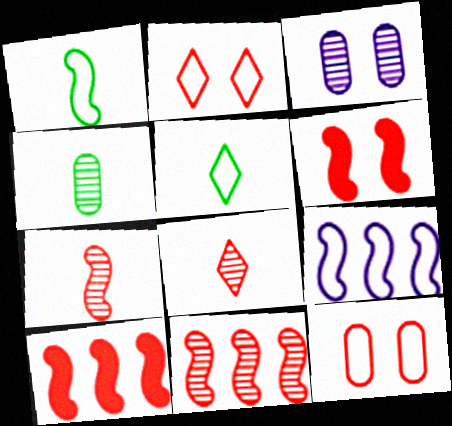[[3, 5, 10], 
[5, 9, 12], 
[8, 10, 12]]